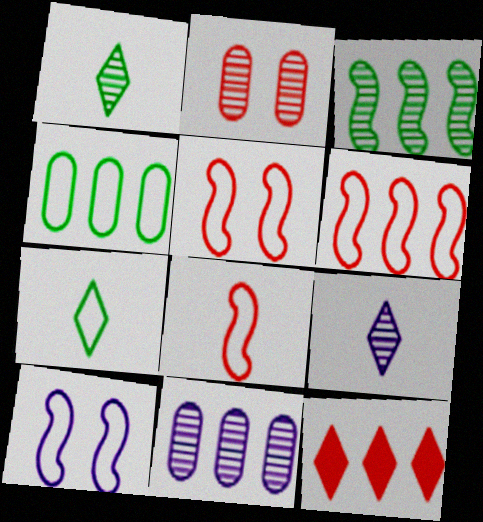[[2, 3, 9], 
[2, 8, 12], 
[5, 6, 8]]